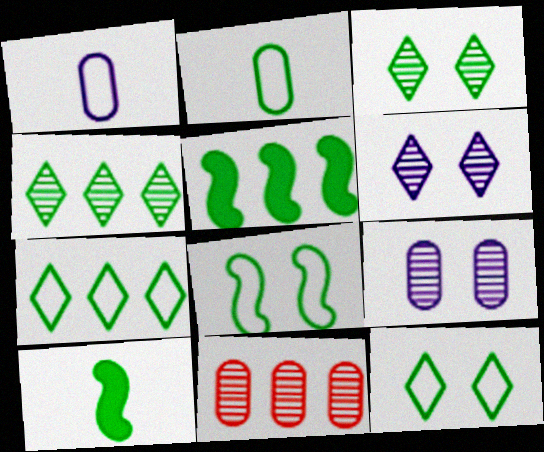[[2, 3, 5], 
[2, 7, 8]]